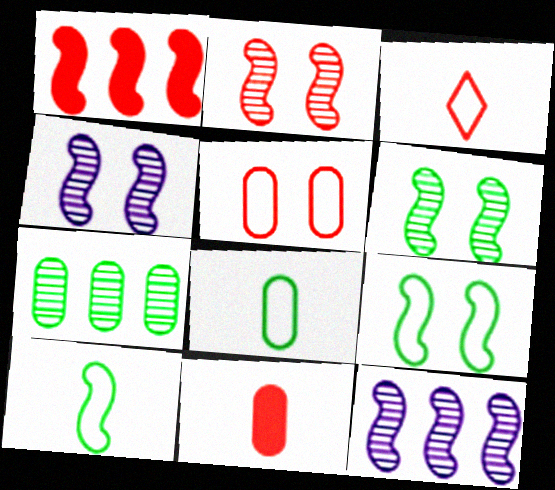[[1, 4, 10], 
[2, 4, 6]]